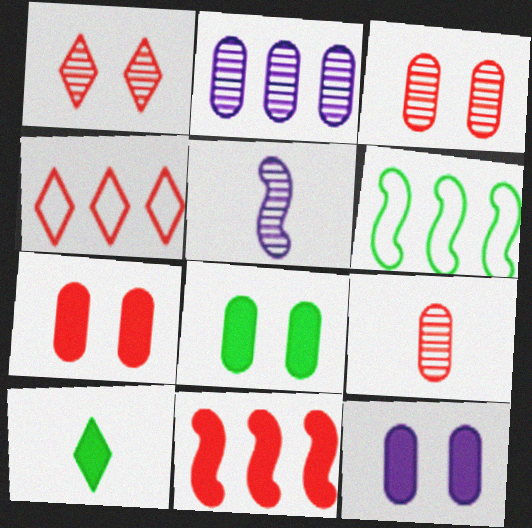[[4, 5, 8], 
[7, 8, 12], 
[10, 11, 12]]